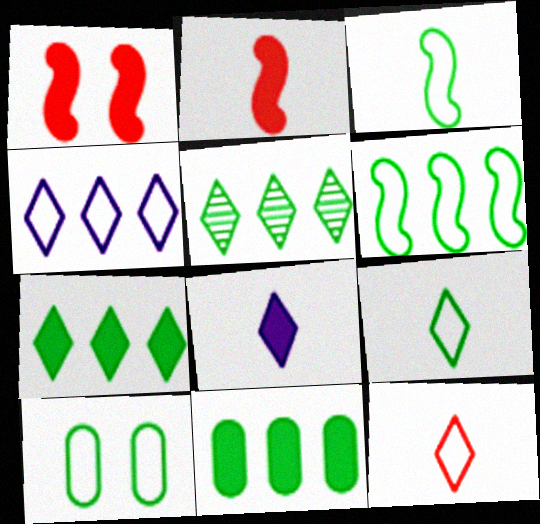[[1, 8, 11], 
[5, 6, 11], 
[6, 9, 10]]